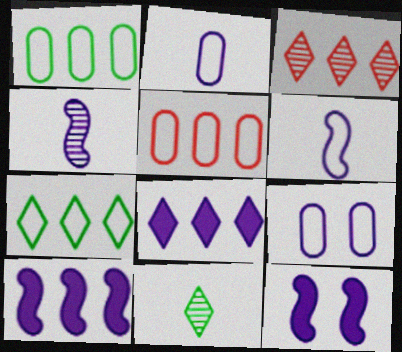[[1, 3, 10], 
[3, 7, 8], 
[4, 8, 9], 
[5, 11, 12]]